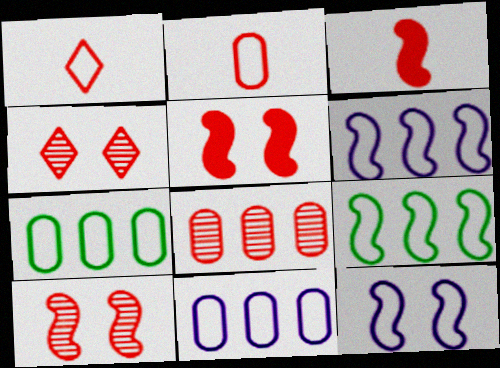[[1, 5, 8], 
[1, 7, 12]]